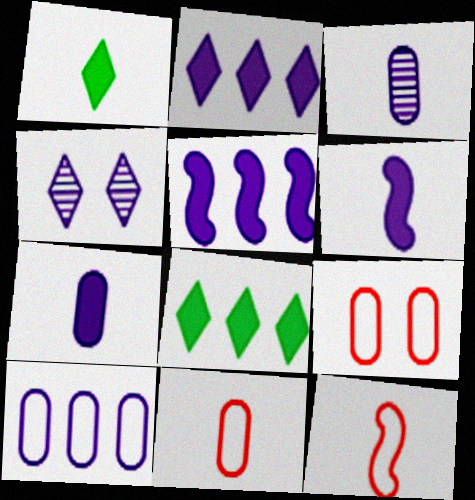[[1, 3, 12], 
[4, 6, 10]]